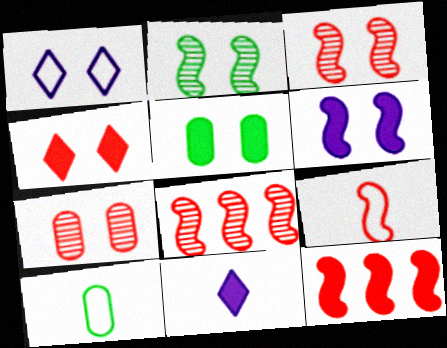[[1, 3, 5], 
[3, 9, 12], 
[4, 5, 6], 
[5, 11, 12]]